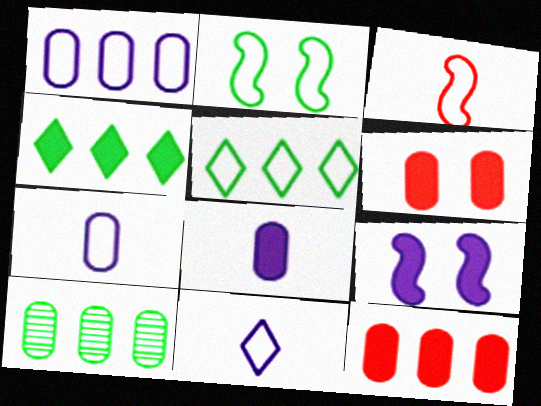[[1, 10, 12], 
[6, 7, 10]]